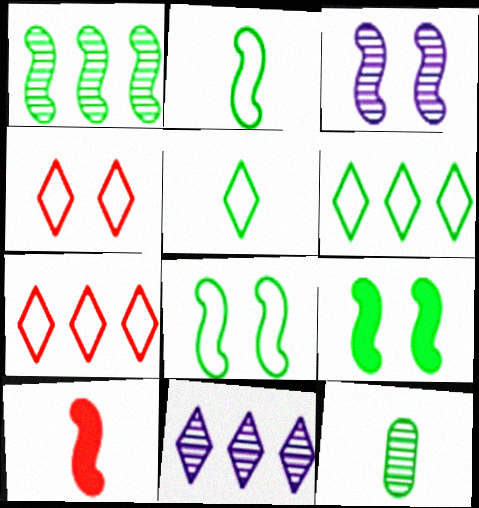[[1, 2, 9], 
[6, 9, 12]]